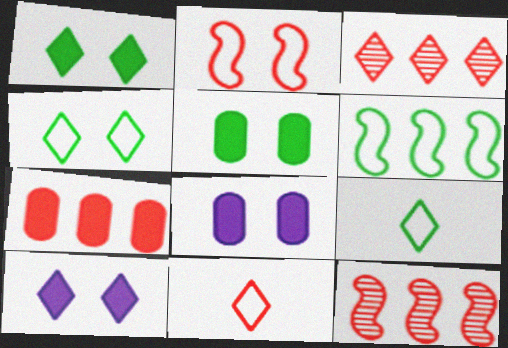[[3, 9, 10], 
[8, 9, 12]]